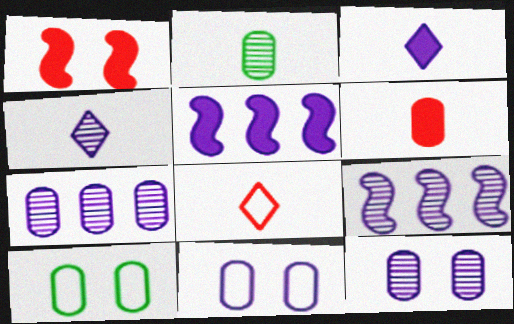[[3, 9, 11], 
[4, 5, 11], 
[4, 9, 12], 
[6, 7, 10]]